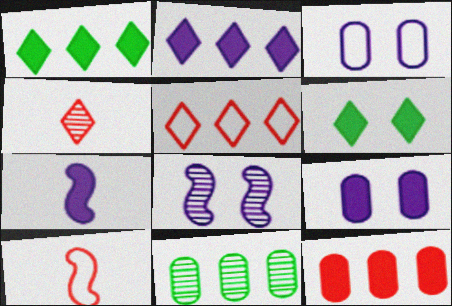[[2, 7, 9], 
[4, 8, 11], 
[6, 7, 12]]